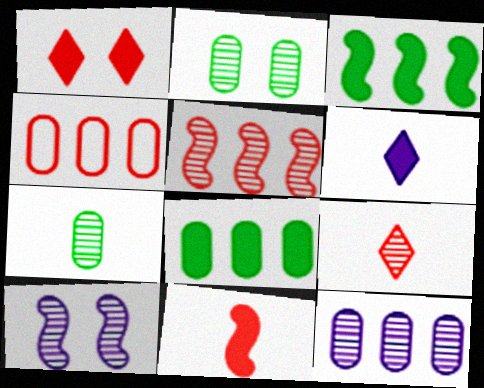[[4, 8, 12]]